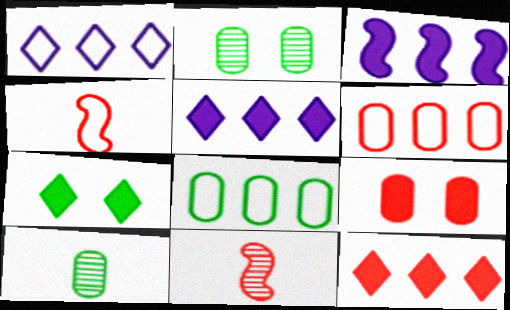[[2, 4, 5]]